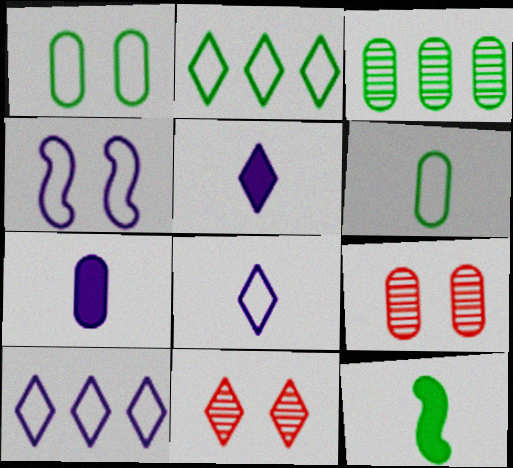[[2, 5, 11], 
[9, 10, 12]]